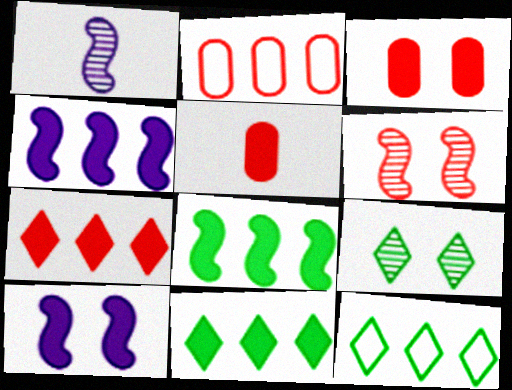[[1, 3, 12], 
[5, 10, 11]]